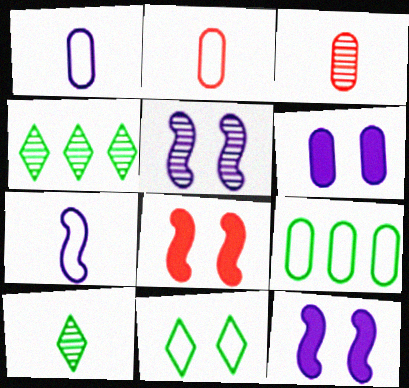[[1, 4, 8], 
[2, 4, 12], 
[3, 4, 5], 
[3, 6, 9]]